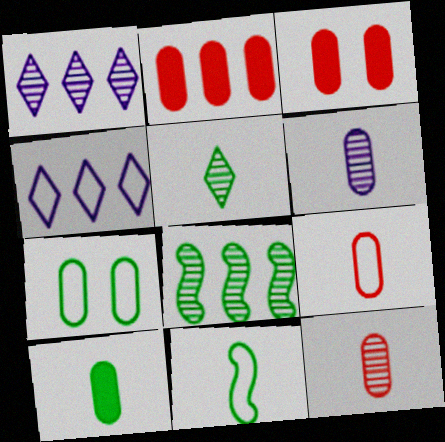[[1, 3, 11], 
[2, 4, 8], 
[2, 6, 7], 
[5, 10, 11], 
[6, 9, 10]]